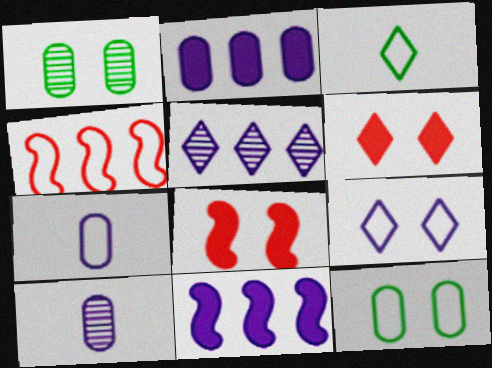[[1, 8, 9], 
[3, 5, 6], 
[9, 10, 11]]